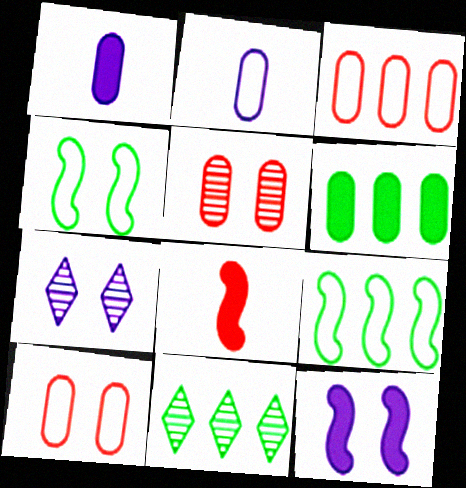[[2, 5, 6], 
[6, 9, 11]]